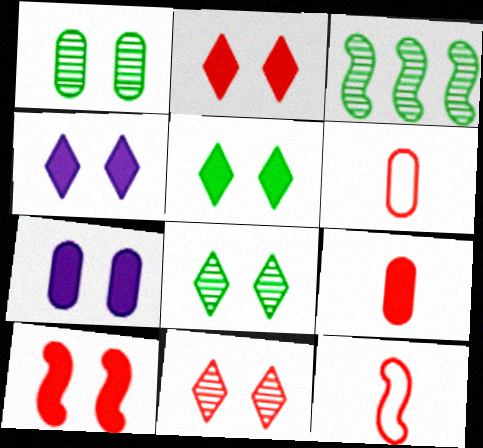[[2, 4, 5], 
[3, 4, 6], 
[5, 7, 10]]